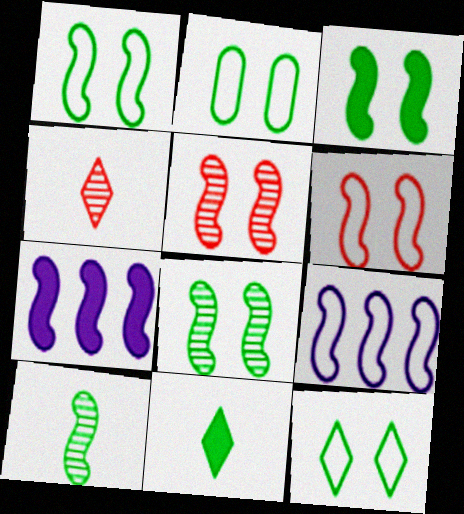[[1, 2, 12], 
[1, 3, 8], 
[2, 4, 7], 
[6, 7, 10]]